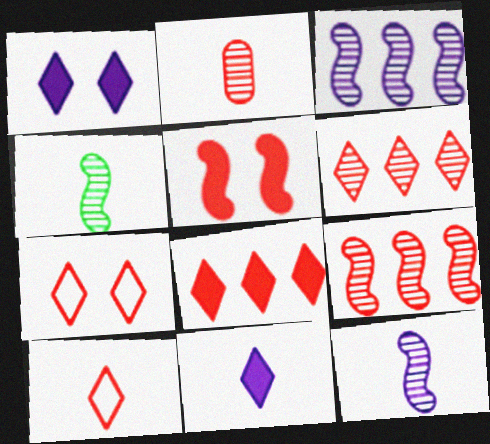[]